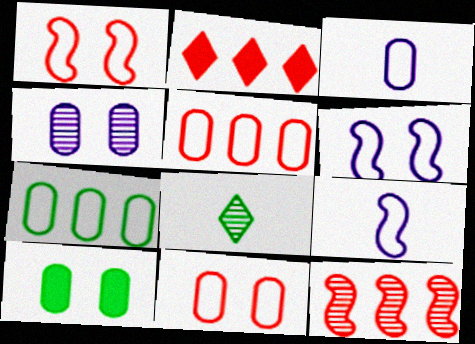[[2, 5, 12], 
[3, 7, 11], 
[4, 8, 12], 
[4, 10, 11]]